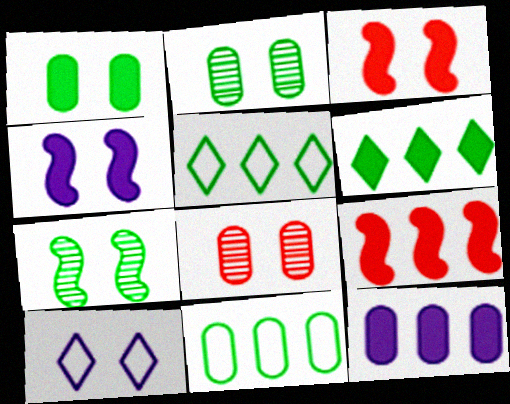[[2, 3, 10], 
[6, 9, 12]]